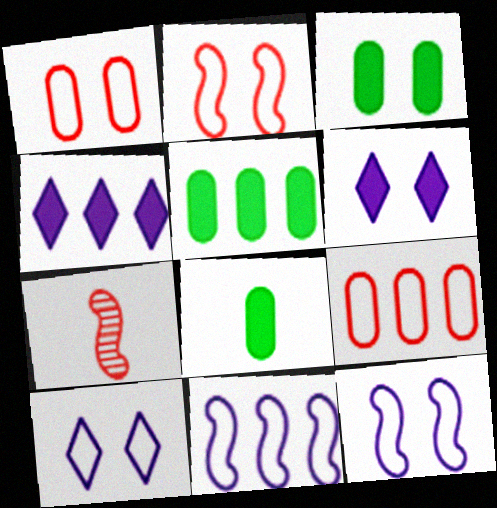[[3, 5, 8], 
[5, 7, 10]]